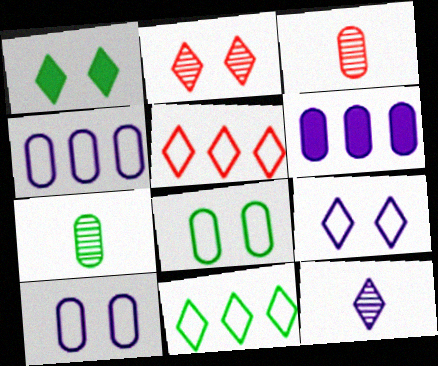[[1, 2, 9], 
[1, 5, 12], 
[3, 6, 8]]